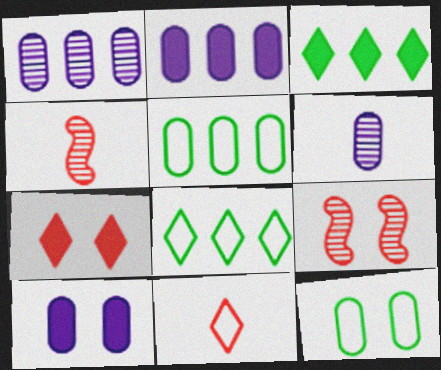[[4, 8, 10]]